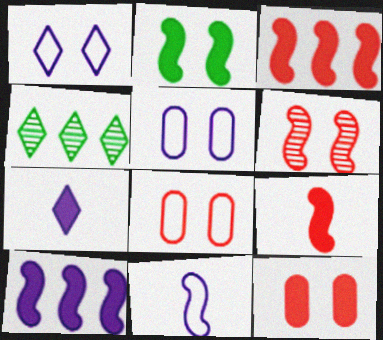[[2, 9, 10], 
[4, 5, 9], 
[4, 11, 12]]